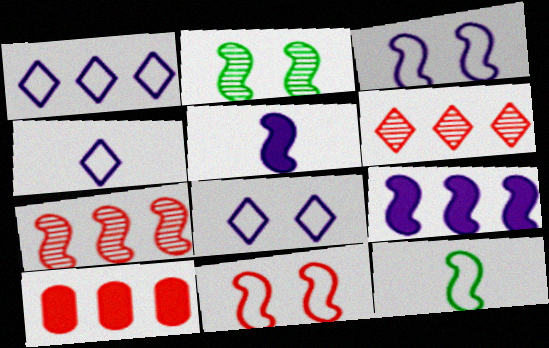[[1, 4, 8], 
[2, 4, 10]]